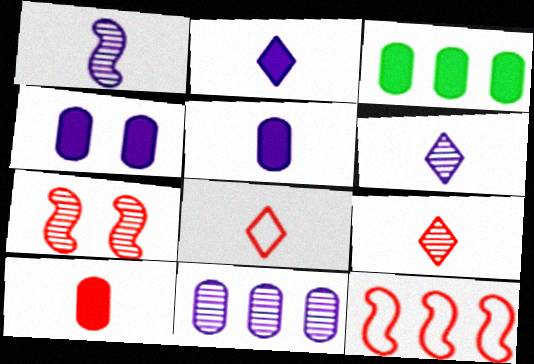[[3, 4, 10]]